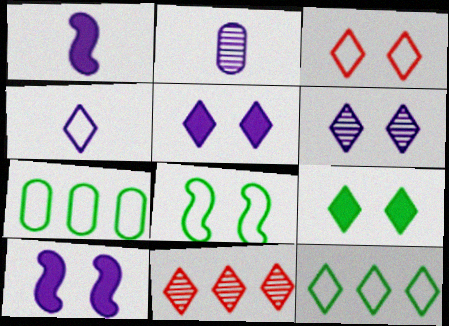[[1, 2, 4], 
[3, 4, 12], 
[3, 6, 9], 
[4, 9, 11]]